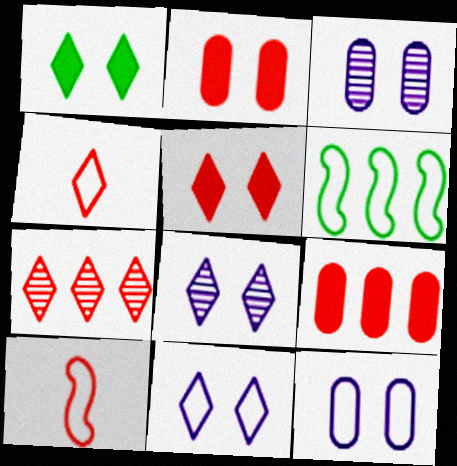[[2, 7, 10], 
[4, 5, 7], 
[4, 6, 12]]